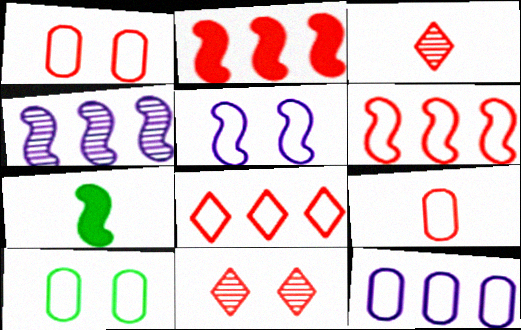[[1, 2, 3], 
[2, 9, 11], 
[7, 11, 12], 
[9, 10, 12]]